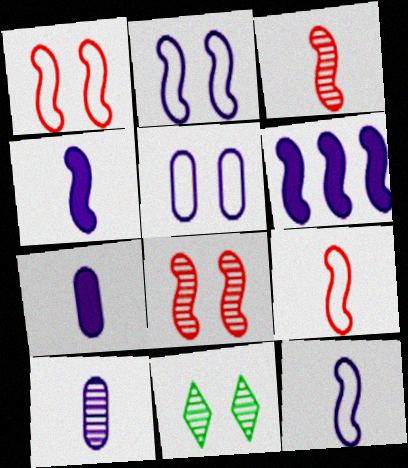[]